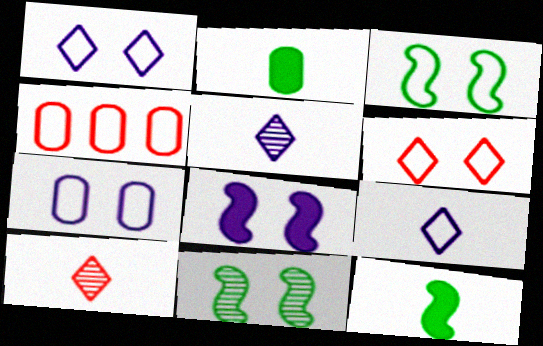[[3, 4, 9], 
[3, 6, 7]]